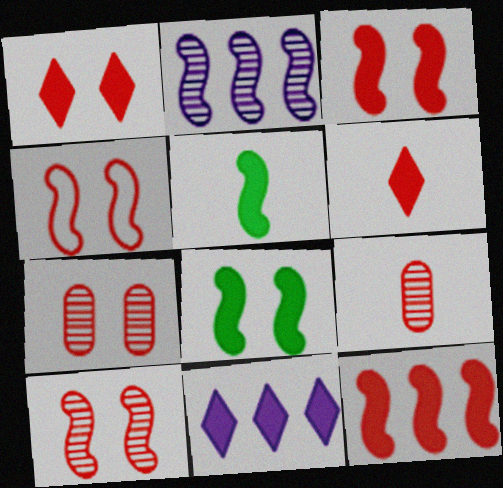[[1, 4, 7], 
[2, 4, 5], 
[3, 4, 10]]